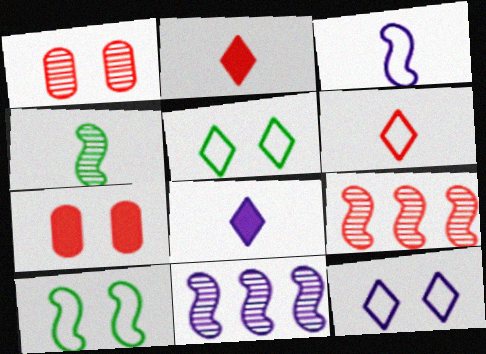[[6, 7, 9]]